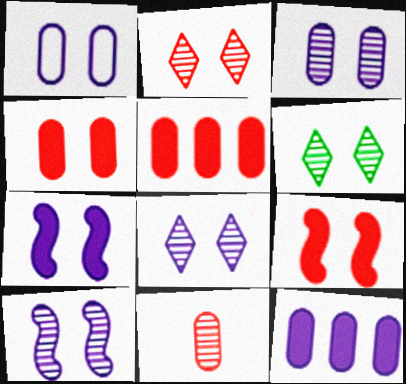[[1, 6, 9], 
[1, 7, 8], 
[2, 6, 8], 
[3, 8, 10]]